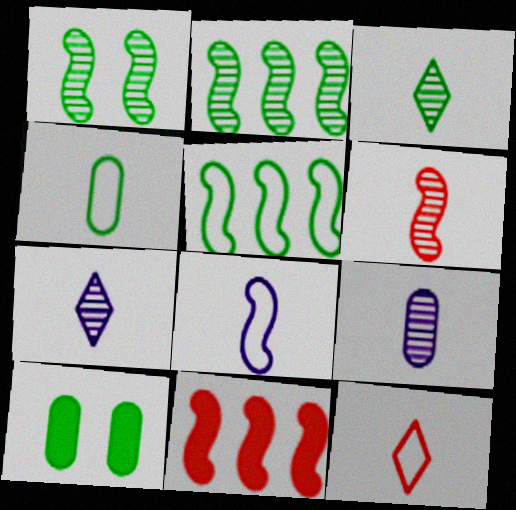[[1, 8, 11], 
[3, 5, 10], 
[3, 6, 9], 
[4, 8, 12]]